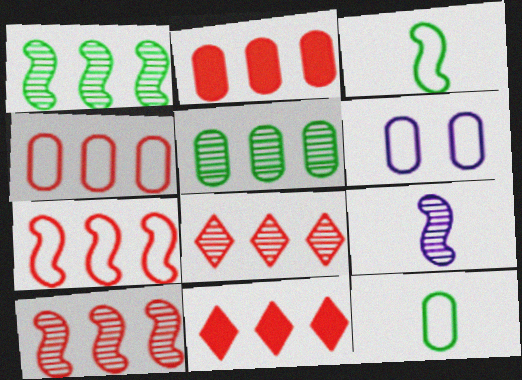[[2, 7, 8], 
[4, 6, 12], 
[4, 10, 11]]